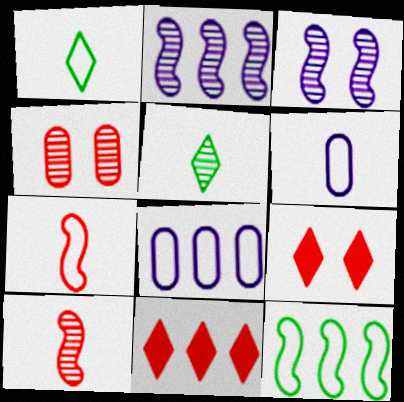[[1, 6, 7], 
[2, 4, 5], 
[4, 7, 11]]